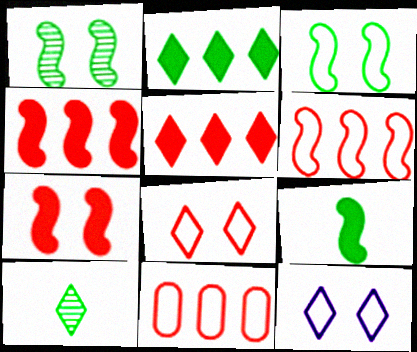[[5, 10, 12]]